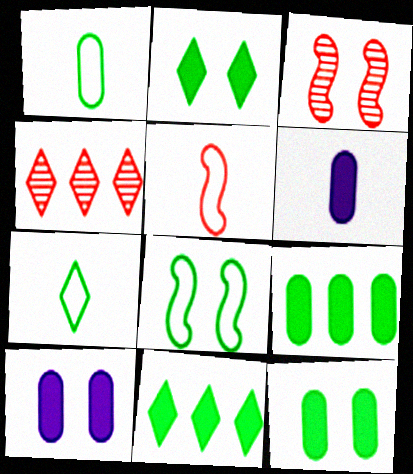[[4, 6, 8]]